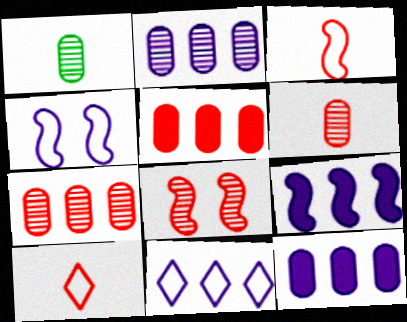[[2, 9, 11], 
[5, 8, 10]]